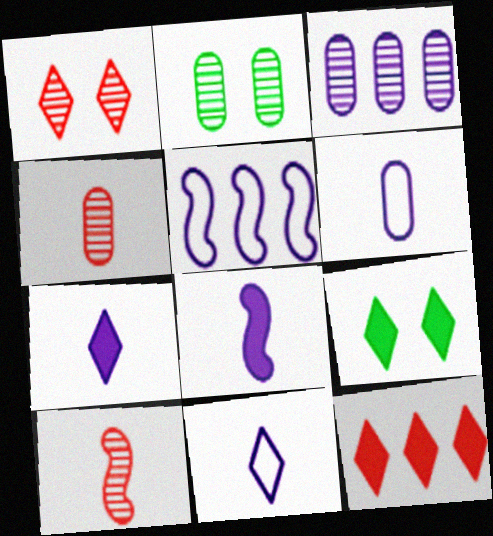[[2, 3, 4], 
[4, 5, 9], 
[7, 9, 12]]